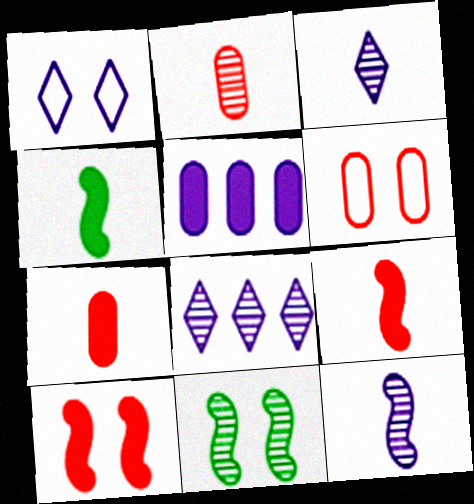[[1, 5, 12], 
[2, 8, 11], 
[4, 6, 8]]